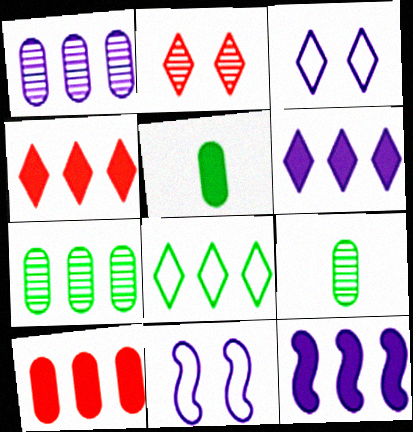[[4, 9, 11]]